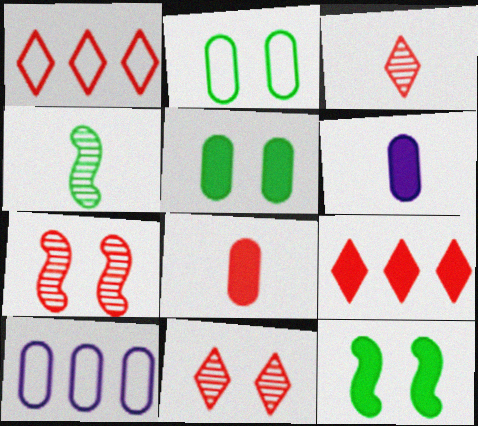[[1, 7, 8], 
[3, 10, 12], 
[6, 9, 12]]